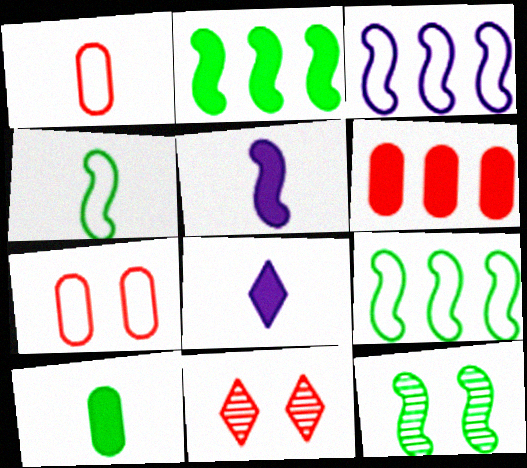[[2, 4, 12], 
[3, 10, 11]]